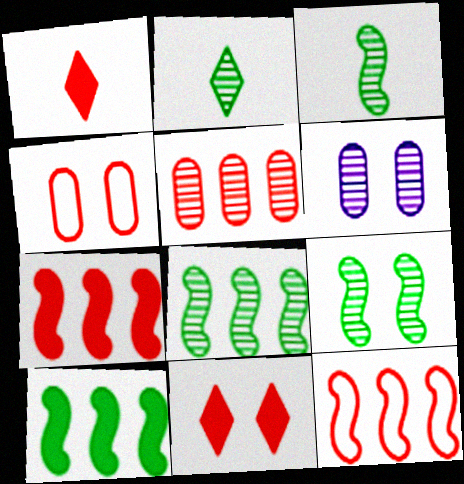[[3, 8, 9]]